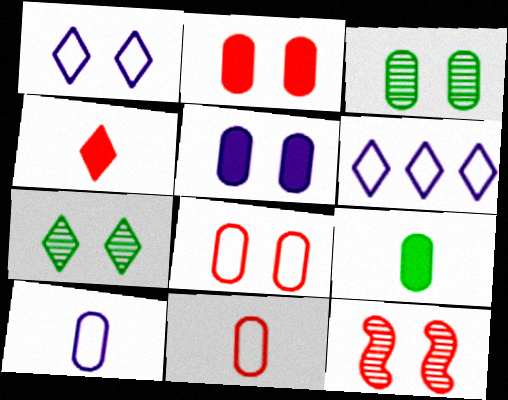[[3, 5, 8], 
[4, 6, 7], 
[6, 9, 12]]